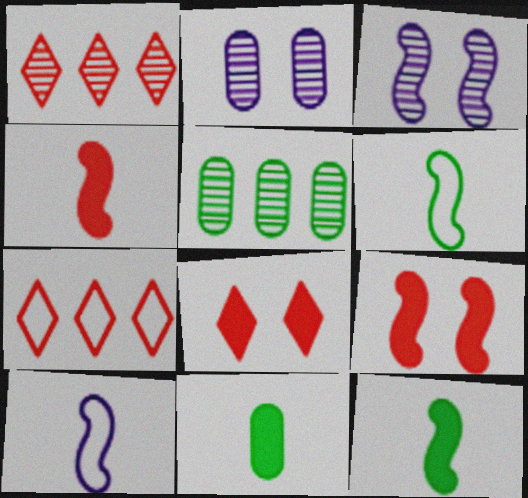[[2, 7, 12], 
[3, 7, 11], 
[5, 8, 10]]